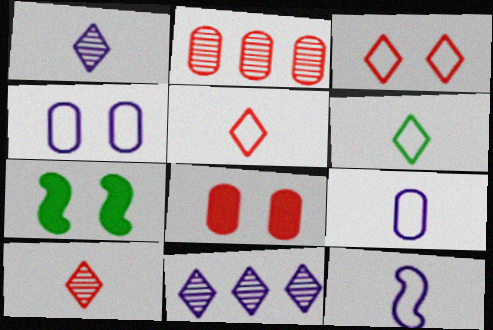[]